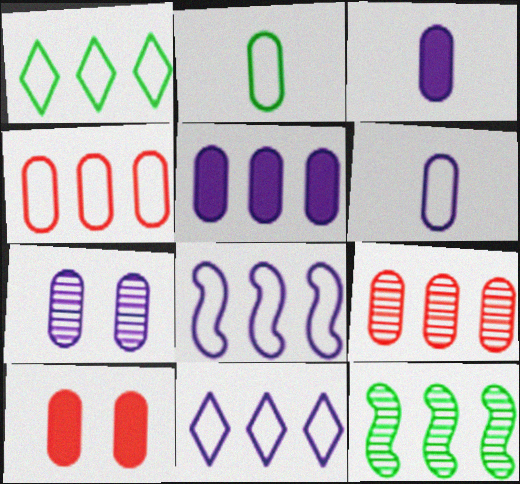[[1, 4, 8], 
[5, 6, 7]]